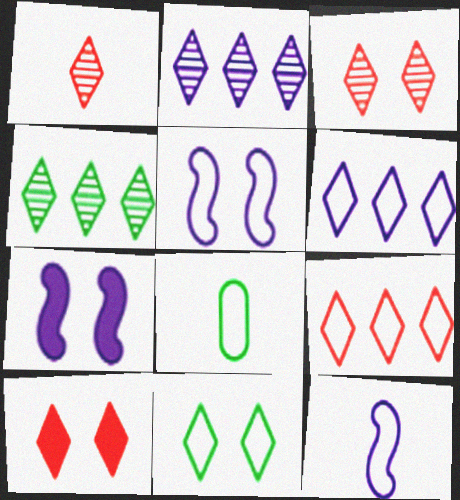[[1, 9, 10], 
[5, 8, 9]]